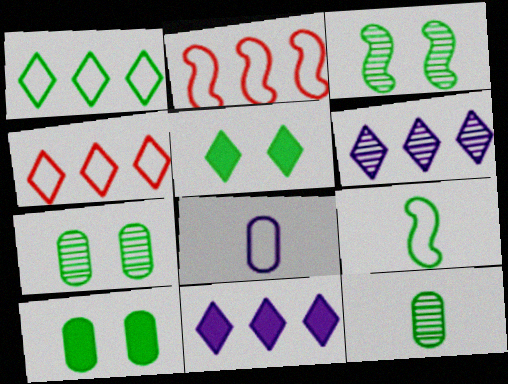[]